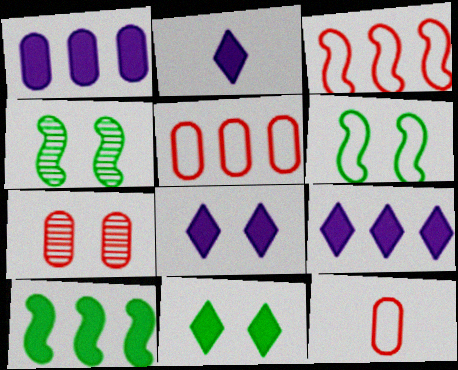[[2, 4, 5], 
[2, 8, 9], 
[4, 9, 12], 
[6, 7, 8]]